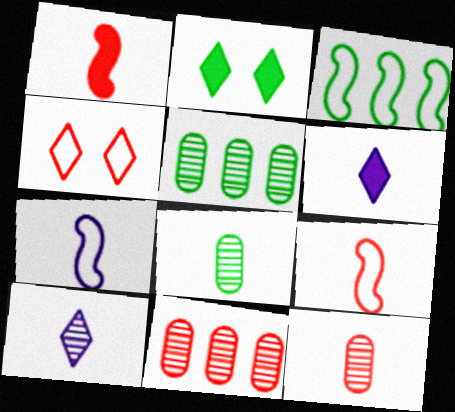[[1, 4, 11], 
[2, 3, 8], 
[2, 7, 11], 
[6, 8, 9]]